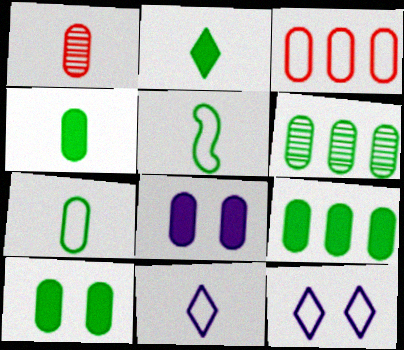[[3, 5, 12], 
[4, 9, 10], 
[6, 7, 10]]